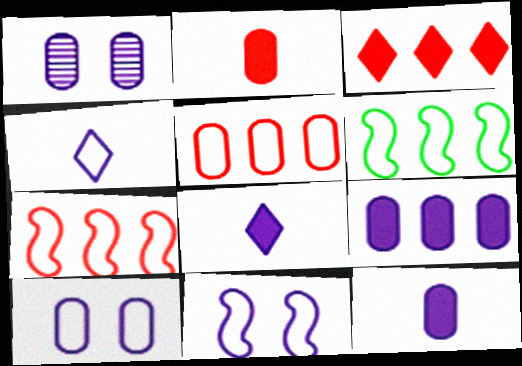[]